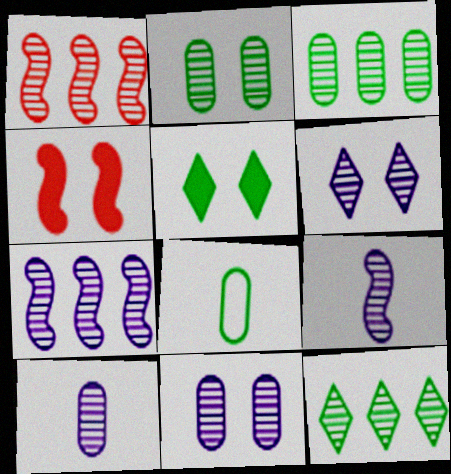[[6, 7, 10]]